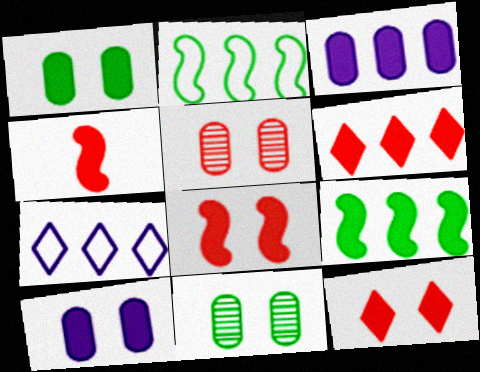[[3, 6, 9], 
[4, 7, 11]]